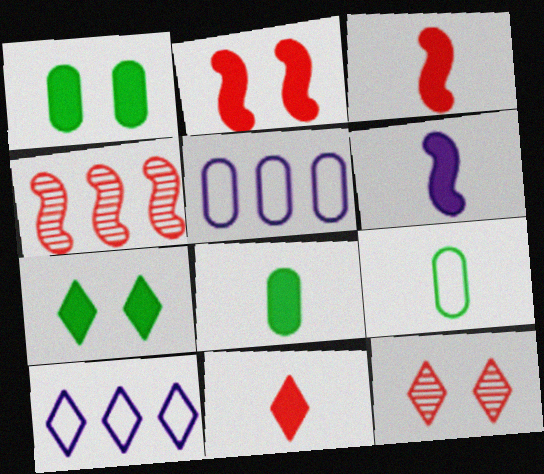[[6, 8, 11]]